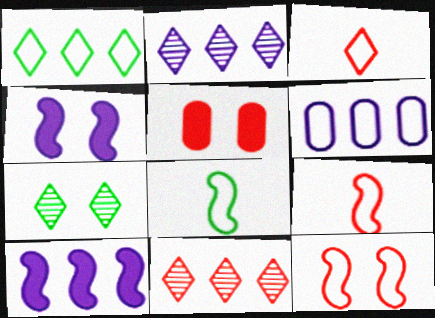[[2, 5, 8], 
[2, 6, 10], 
[5, 9, 11]]